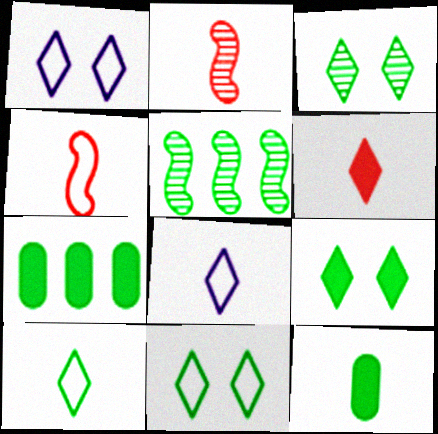[[1, 2, 7], 
[2, 8, 12], 
[3, 9, 11], 
[5, 11, 12]]